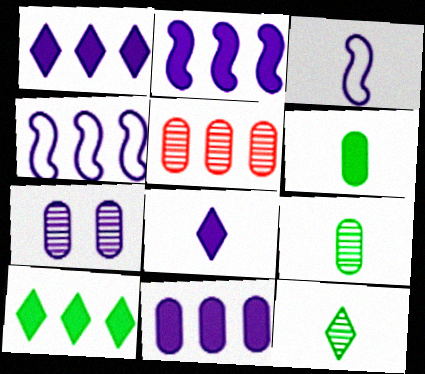[[1, 2, 11], 
[1, 3, 7], 
[4, 5, 10], 
[4, 7, 8], 
[5, 7, 9]]